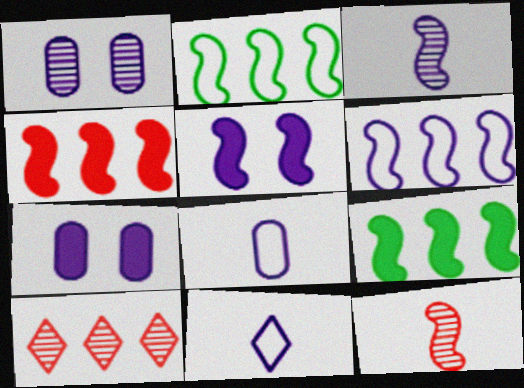[[2, 5, 12], 
[3, 5, 6]]